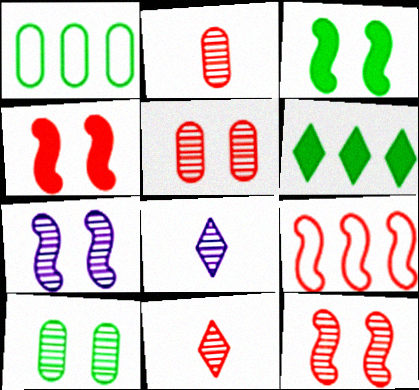[[1, 4, 8]]